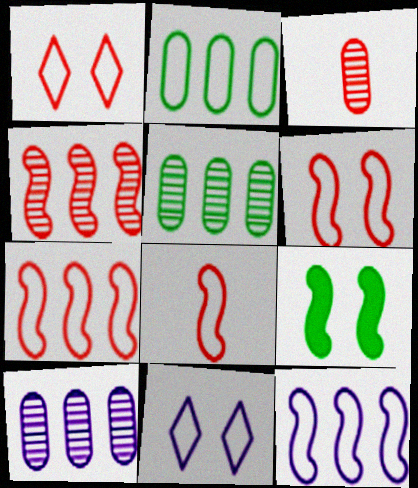[[2, 8, 11], 
[6, 7, 8]]